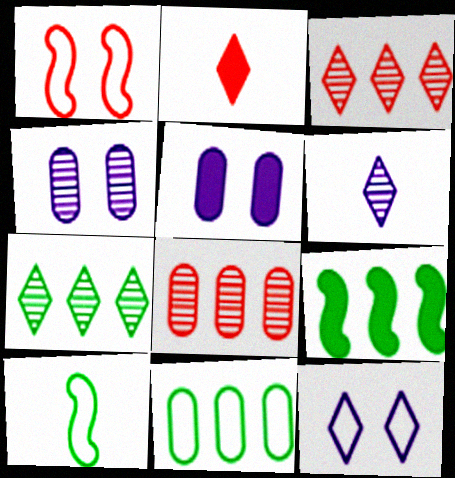[[1, 2, 8], 
[2, 5, 9], 
[2, 7, 12], 
[3, 5, 10], 
[7, 9, 11]]